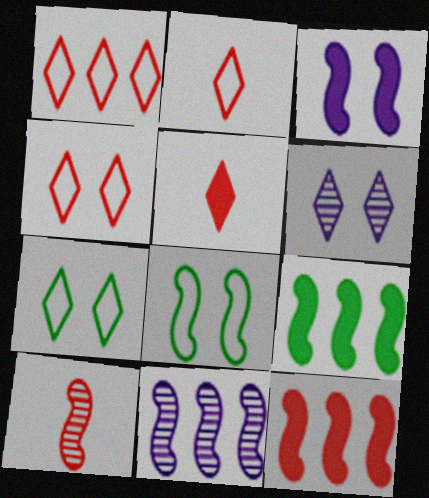[[1, 2, 4]]